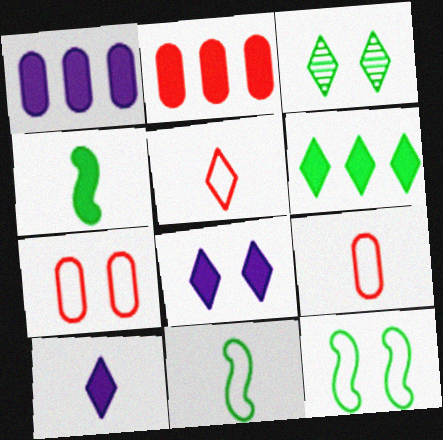[[2, 4, 8]]